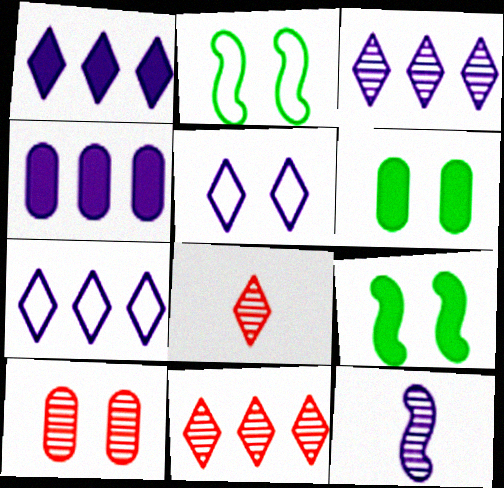[[1, 3, 7], 
[2, 4, 8], 
[4, 5, 12], 
[5, 9, 10]]